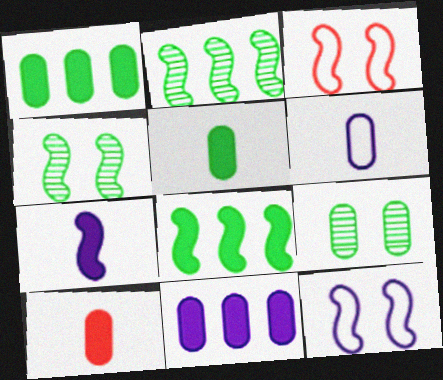[[2, 3, 7]]